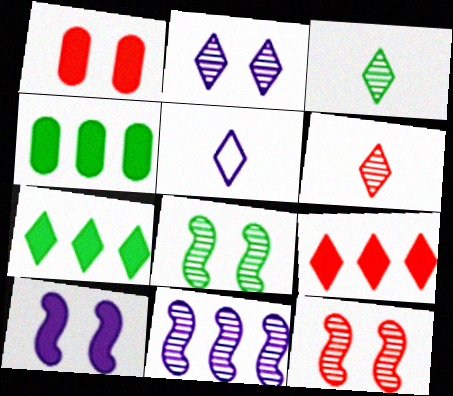[[4, 5, 12]]